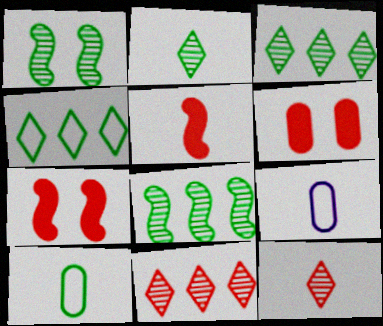[[2, 5, 9], 
[3, 7, 9]]